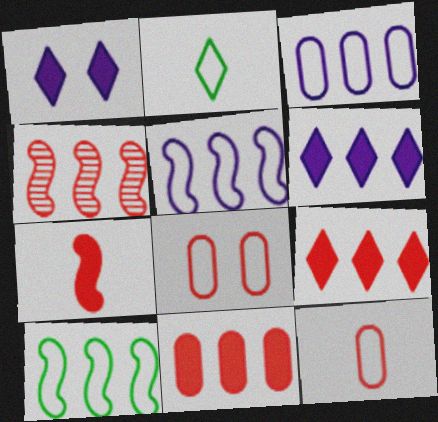[[2, 5, 8]]